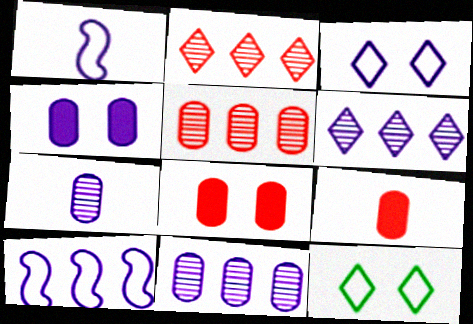[[1, 4, 6]]